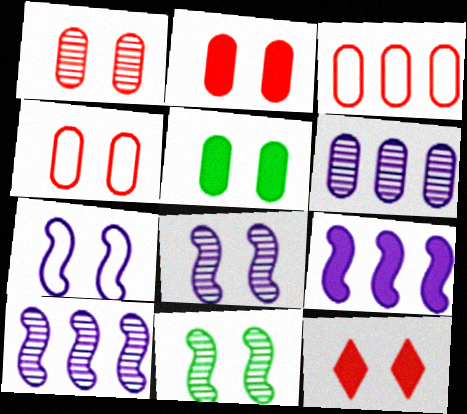[[1, 2, 4]]